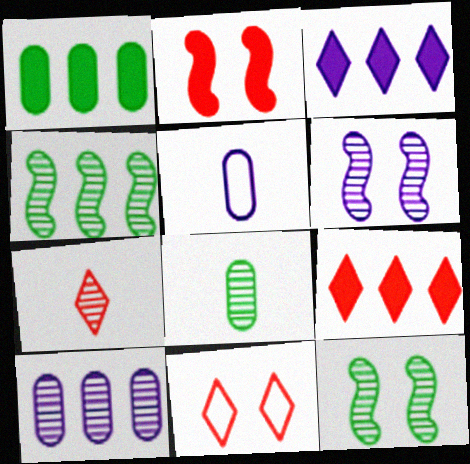[[3, 5, 6], 
[5, 9, 12], 
[7, 9, 11], 
[7, 10, 12]]